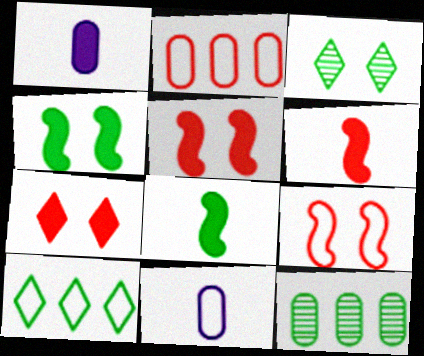[[9, 10, 11]]